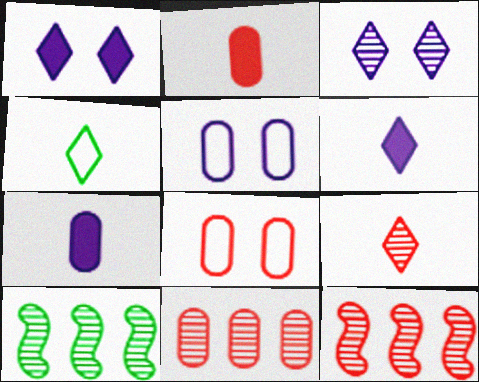[[2, 8, 11], 
[4, 6, 9], 
[6, 8, 10]]